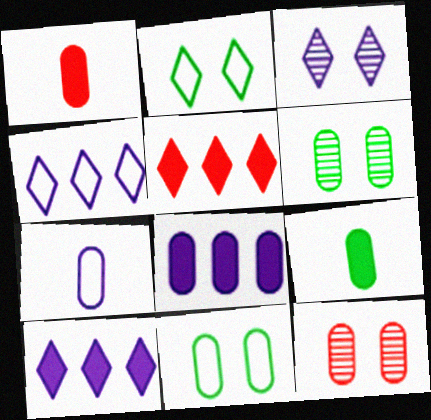[]